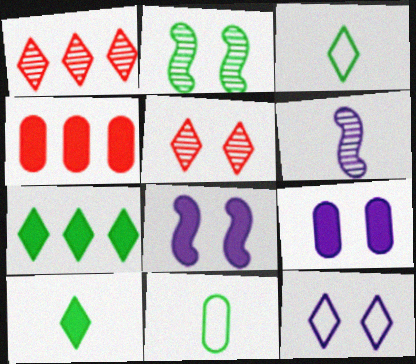[[1, 8, 11], 
[1, 10, 12], 
[2, 7, 11], 
[4, 8, 10]]